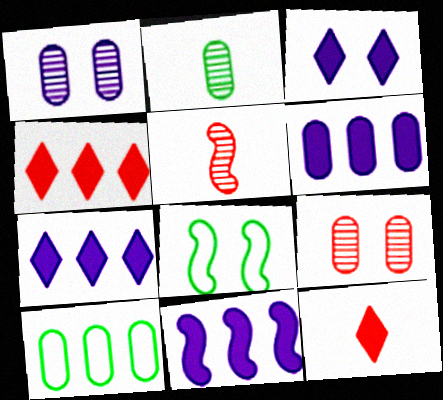[[3, 5, 10], 
[3, 8, 9], 
[5, 8, 11], 
[6, 7, 11]]